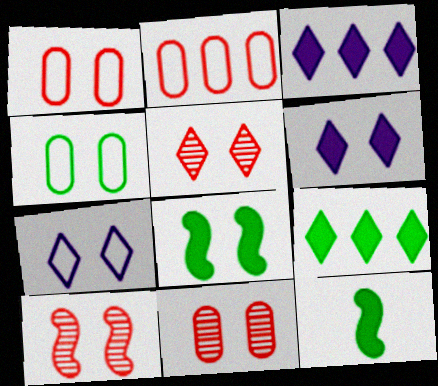[[4, 6, 10], 
[5, 10, 11], 
[7, 8, 11]]